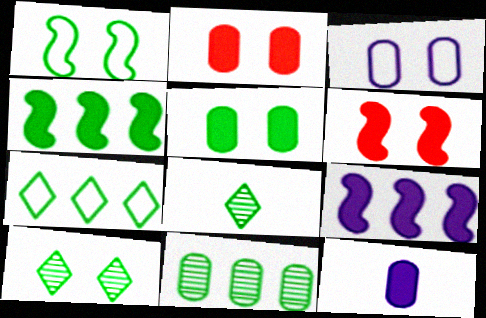[[1, 5, 10], 
[3, 6, 10], 
[4, 7, 11]]